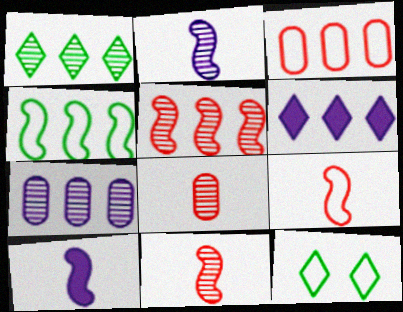[[1, 5, 7]]